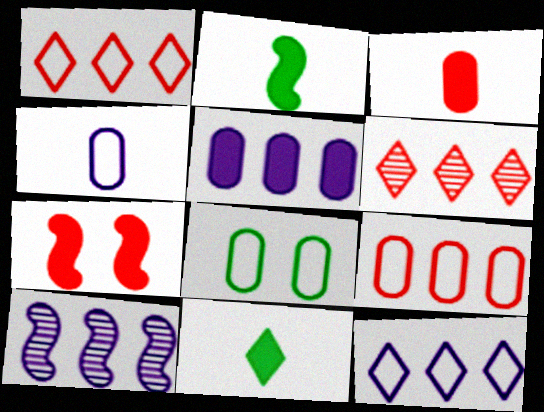[[4, 8, 9], 
[5, 7, 11], 
[5, 10, 12]]